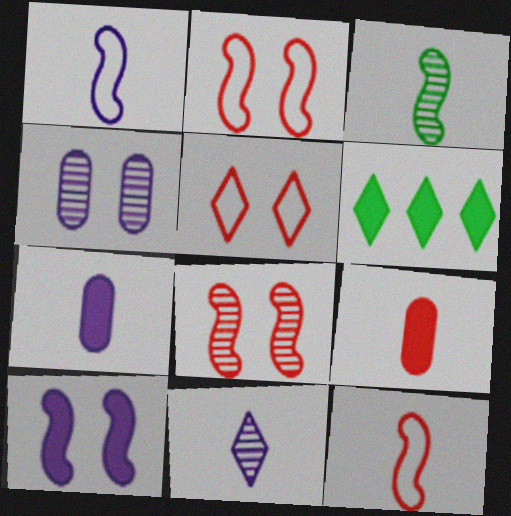[[1, 7, 11], 
[4, 6, 12], 
[5, 6, 11], 
[6, 9, 10]]